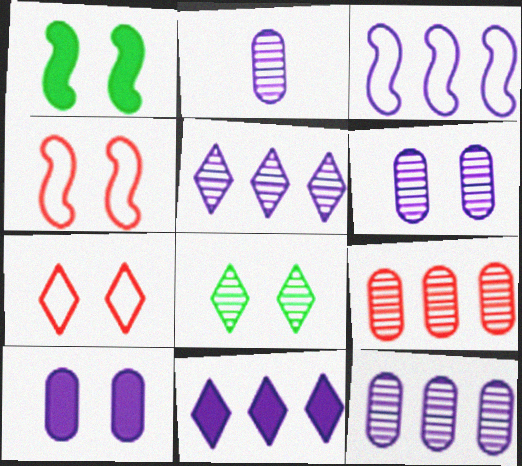[[1, 6, 7], 
[2, 6, 12], 
[3, 11, 12], 
[4, 8, 10]]